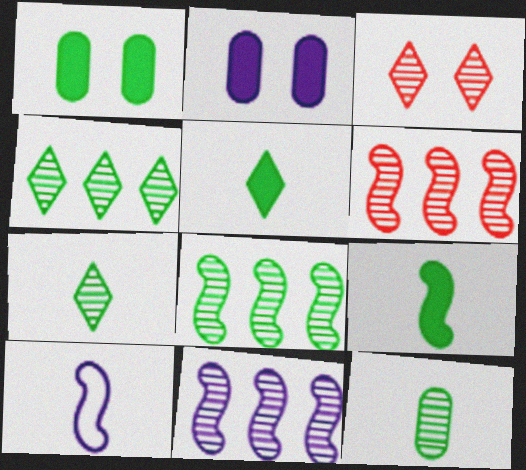[[3, 11, 12], 
[6, 8, 11]]